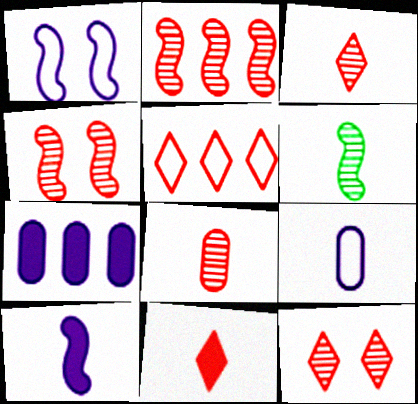[[2, 8, 12], 
[5, 11, 12], 
[6, 9, 11]]